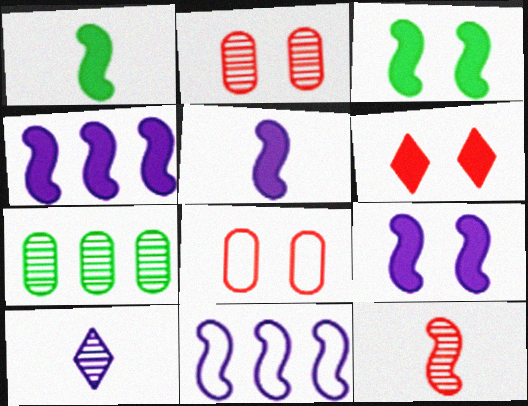[[3, 11, 12], 
[4, 5, 9]]